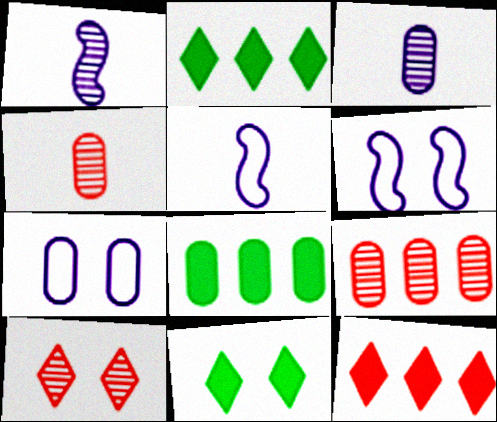[[2, 4, 6], 
[4, 7, 8], 
[5, 8, 10], 
[5, 9, 11]]